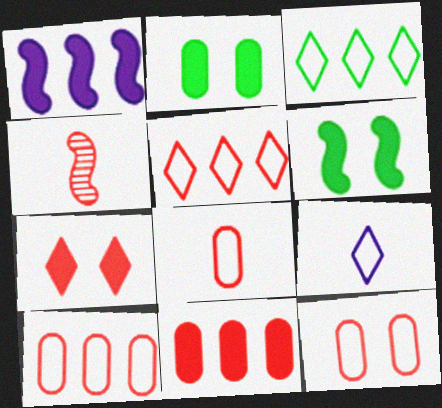[[4, 7, 10], 
[8, 10, 12]]